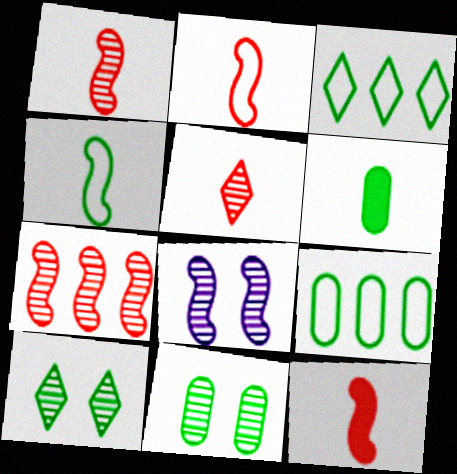[[1, 2, 12], 
[6, 9, 11]]